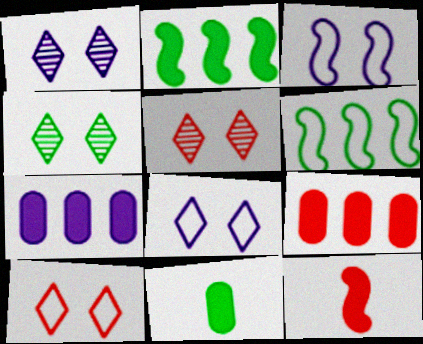[[1, 4, 5], 
[4, 6, 11]]